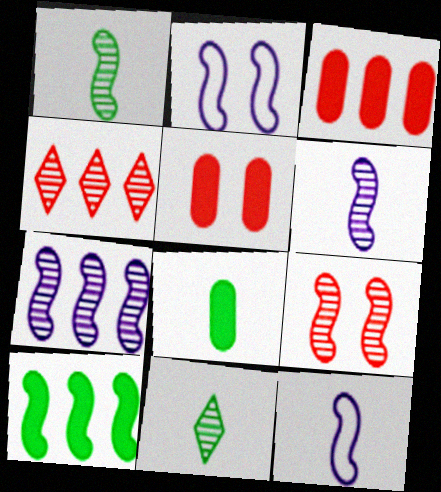[[1, 7, 9], 
[2, 3, 11], 
[2, 4, 8], 
[9, 10, 12]]